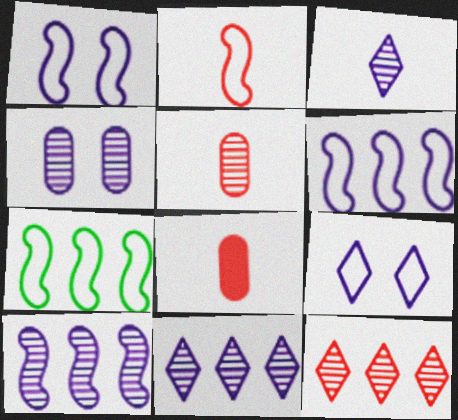[[1, 2, 7], 
[3, 4, 10]]